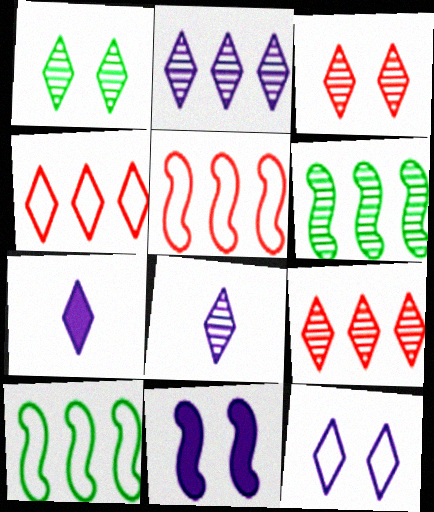[[1, 4, 7], 
[1, 8, 9], 
[2, 7, 12]]